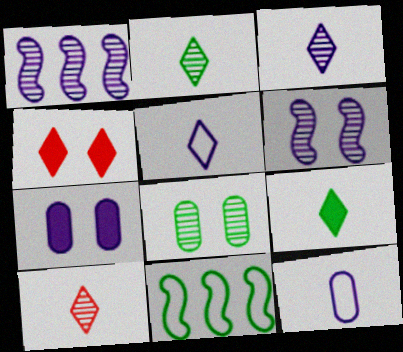[[1, 5, 7], 
[1, 8, 10], 
[2, 3, 10], 
[5, 9, 10], 
[7, 10, 11], 
[8, 9, 11]]